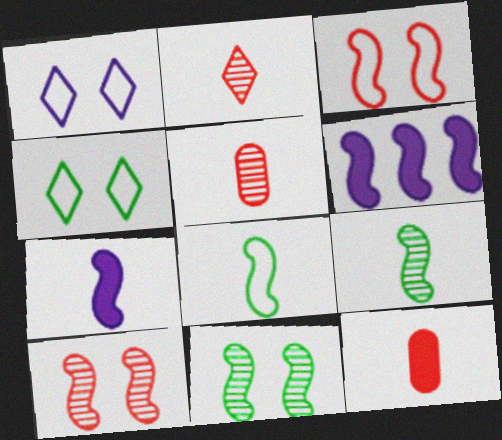[[3, 6, 9], 
[4, 5, 6], 
[6, 8, 10]]